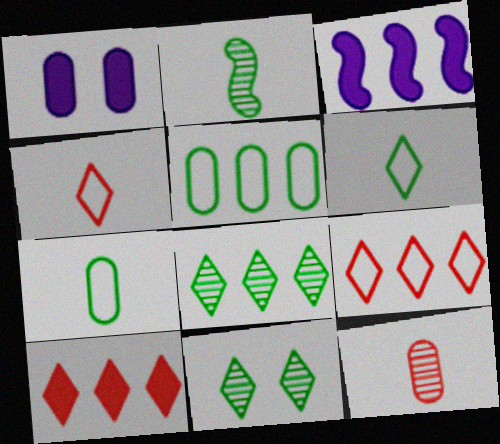[[1, 2, 9], 
[1, 5, 12]]